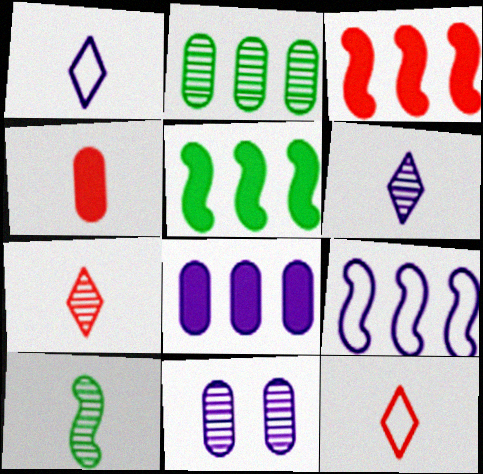[[1, 4, 10], 
[5, 11, 12]]